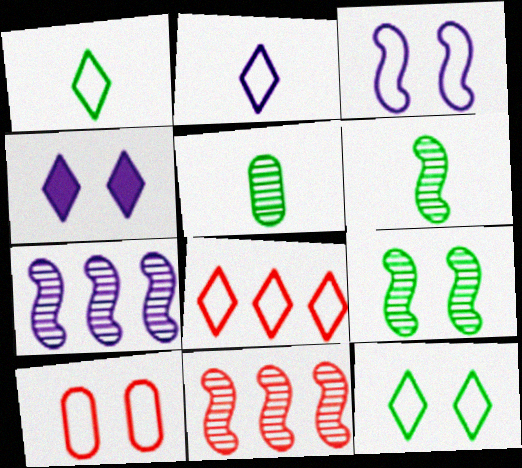[[2, 8, 12], 
[3, 10, 12], 
[4, 9, 10]]